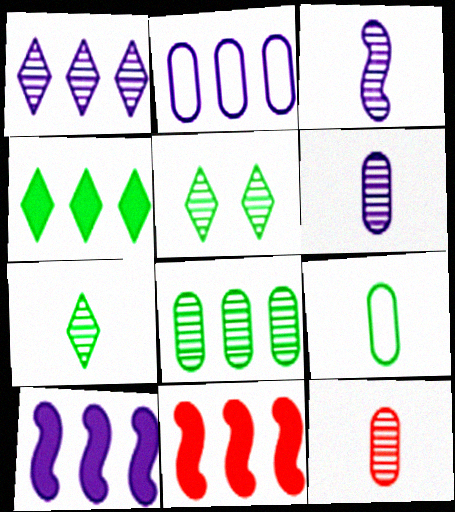[[1, 2, 10], 
[3, 7, 12]]